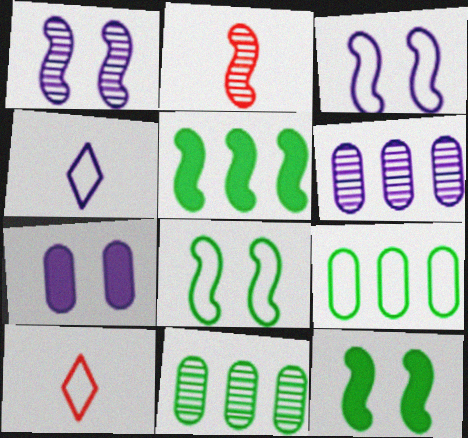[[2, 3, 5], 
[3, 9, 10], 
[6, 10, 12]]